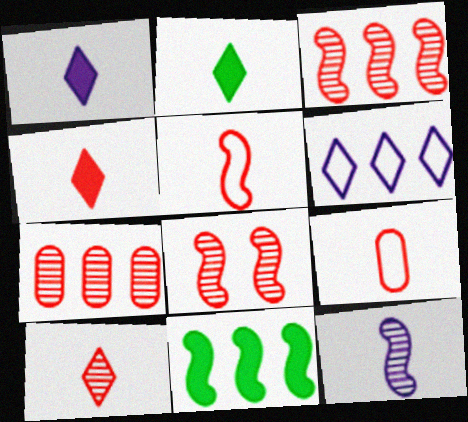[[1, 2, 4], 
[2, 9, 12], 
[6, 7, 11], 
[7, 8, 10]]